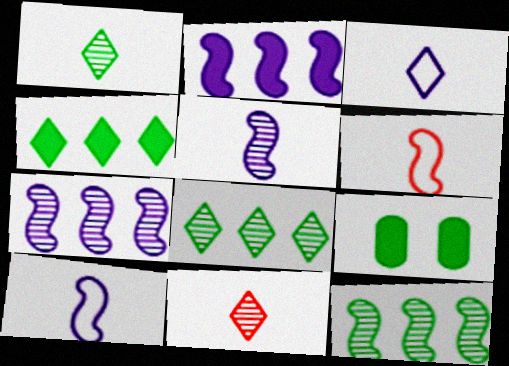[]